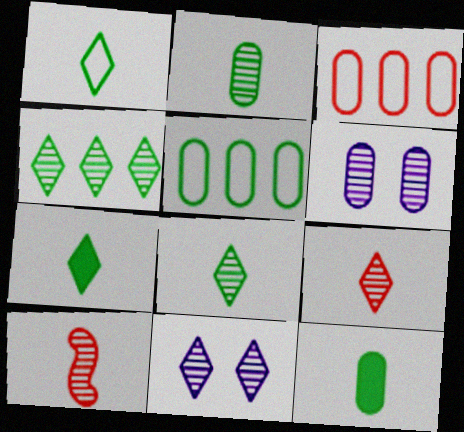[[1, 7, 8], 
[3, 6, 12], 
[4, 6, 10], 
[4, 9, 11]]